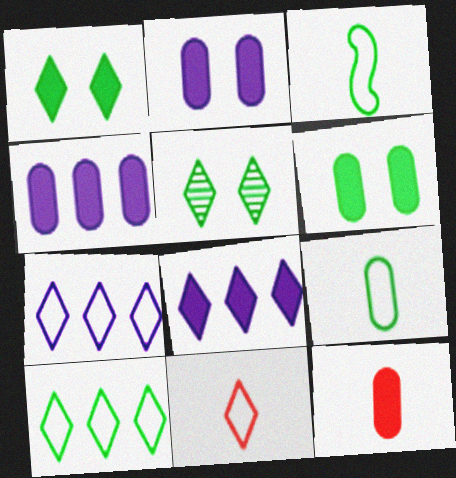[[4, 6, 12], 
[5, 8, 11]]